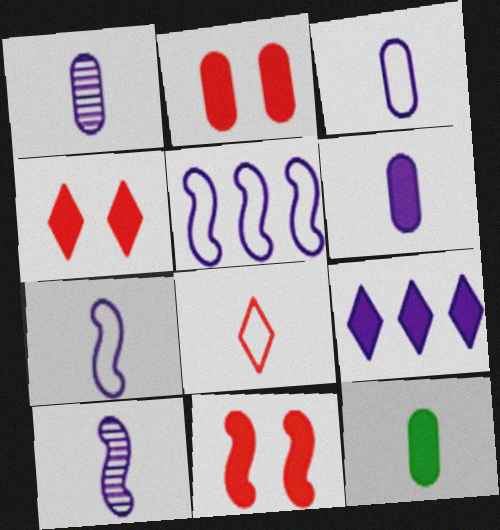[[1, 3, 6], 
[2, 4, 11], 
[8, 10, 12], 
[9, 11, 12]]